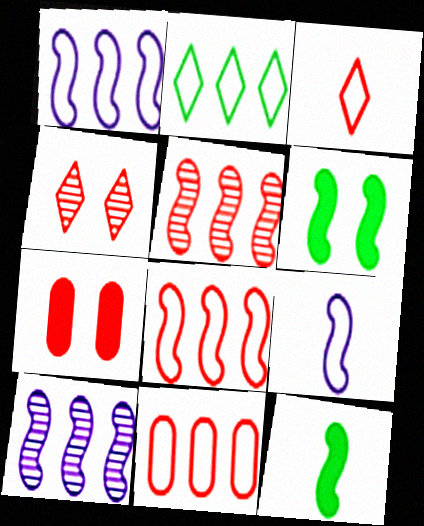[[1, 2, 11], 
[3, 5, 7], 
[5, 6, 9]]